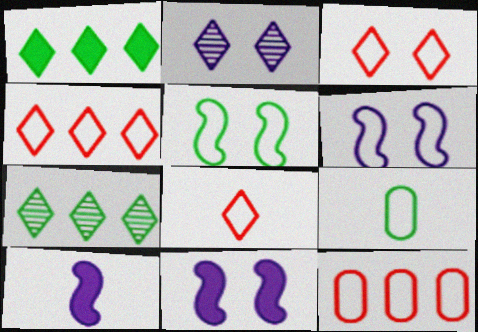[[1, 2, 8], 
[3, 4, 8], 
[4, 6, 9]]